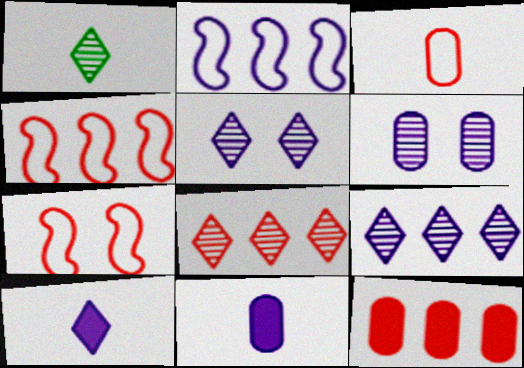[[1, 5, 8], 
[2, 5, 11], 
[2, 6, 10], 
[4, 8, 12]]